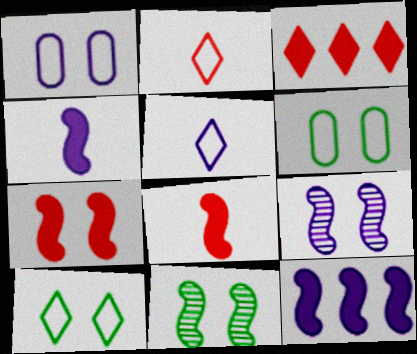[]